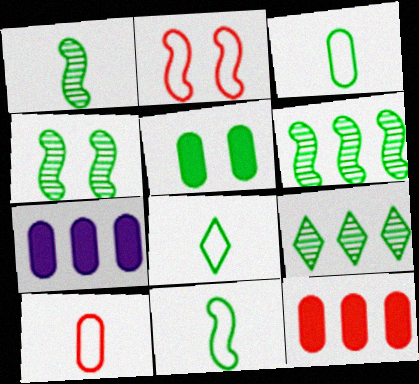[[1, 4, 6], 
[3, 8, 11], 
[5, 6, 8], 
[5, 9, 11]]